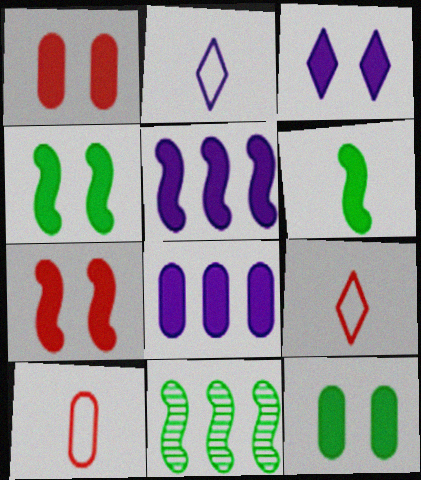[[1, 2, 11], 
[1, 3, 4], 
[3, 7, 12], 
[3, 10, 11], 
[5, 6, 7]]